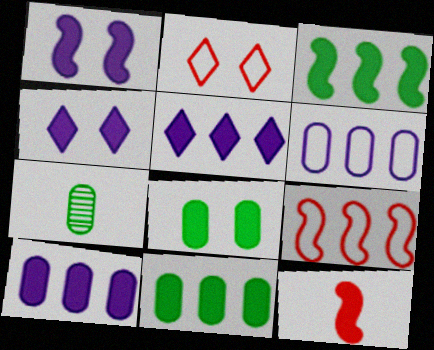[[1, 3, 12], 
[4, 7, 9], 
[4, 11, 12], 
[5, 8, 12]]